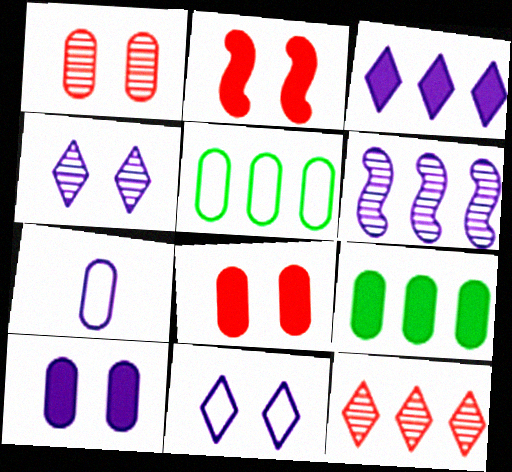[[1, 7, 9]]